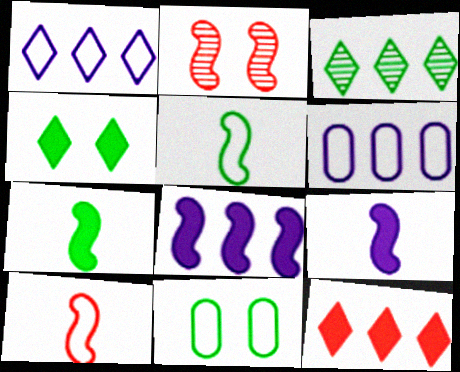[[1, 3, 12], 
[1, 10, 11], 
[2, 5, 8], 
[3, 7, 11]]